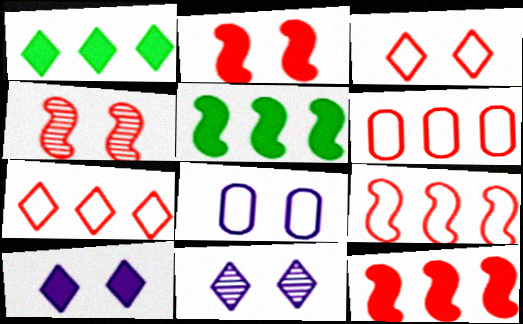[[6, 7, 9]]